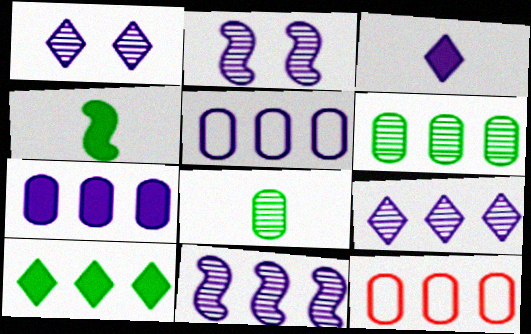[[1, 4, 12], 
[2, 3, 5], 
[6, 7, 12], 
[10, 11, 12]]